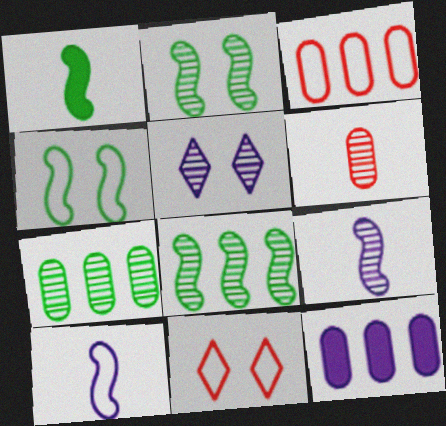[[1, 3, 5], 
[1, 4, 8], 
[3, 7, 12], 
[5, 6, 8], 
[5, 10, 12]]